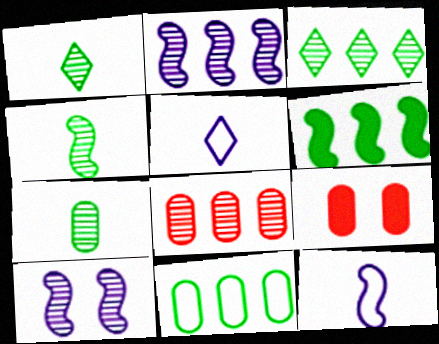[[1, 4, 7], 
[1, 8, 10], 
[2, 3, 8], 
[3, 6, 11], 
[3, 9, 12]]